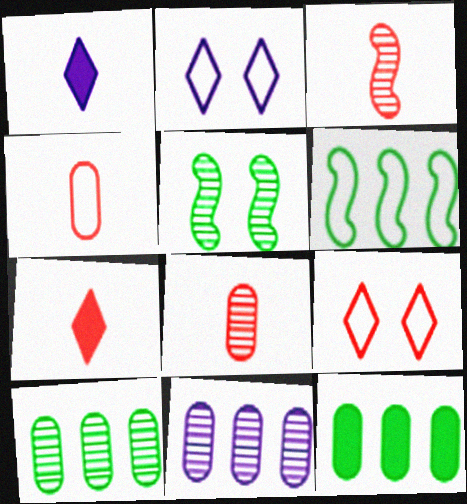[[2, 3, 12], 
[2, 4, 6], 
[3, 4, 7]]